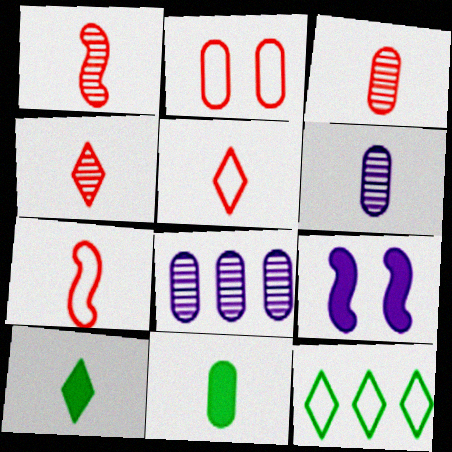[[1, 3, 4], 
[2, 8, 11], 
[3, 9, 12], 
[6, 7, 10]]